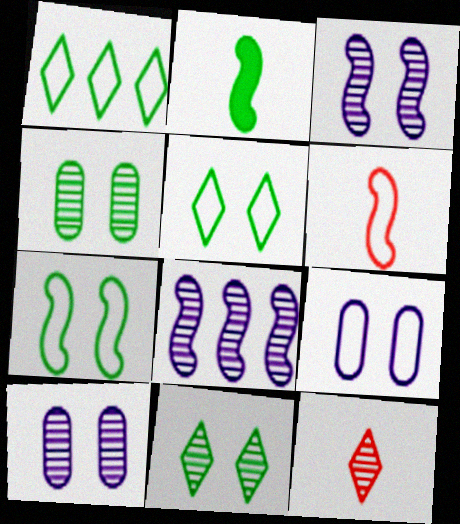[[1, 2, 4], 
[1, 6, 9], 
[4, 8, 12]]